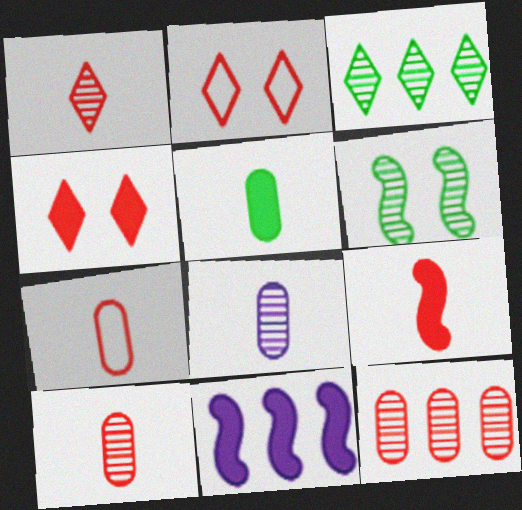[[1, 7, 9], 
[2, 9, 12], 
[4, 5, 11], 
[5, 7, 8]]